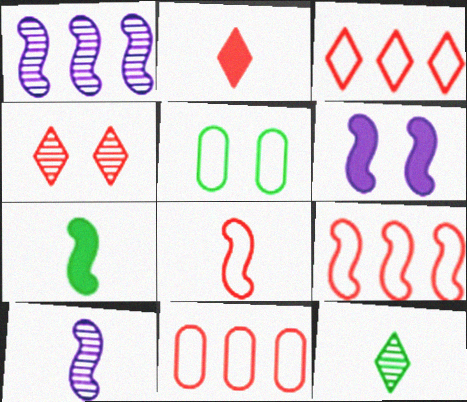[[1, 2, 5], 
[2, 3, 4], 
[3, 9, 11], 
[4, 5, 6], 
[6, 11, 12], 
[7, 8, 10]]